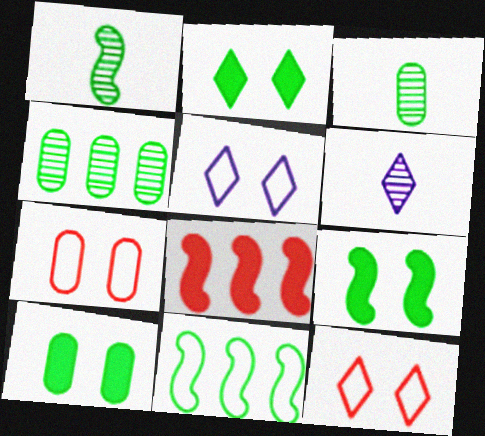[[1, 9, 11], 
[2, 3, 11], 
[2, 9, 10], 
[3, 5, 8]]